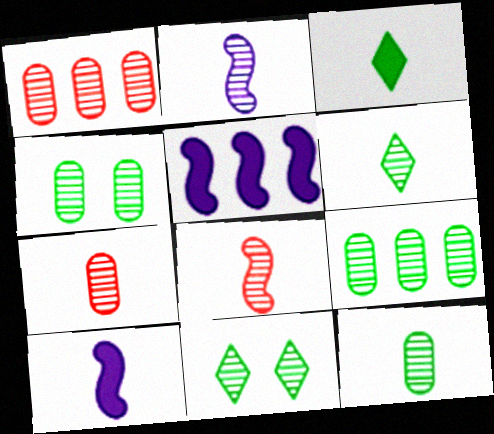[[1, 2, 11], 
[2, 6, 7], 
[4, 9, 12]]